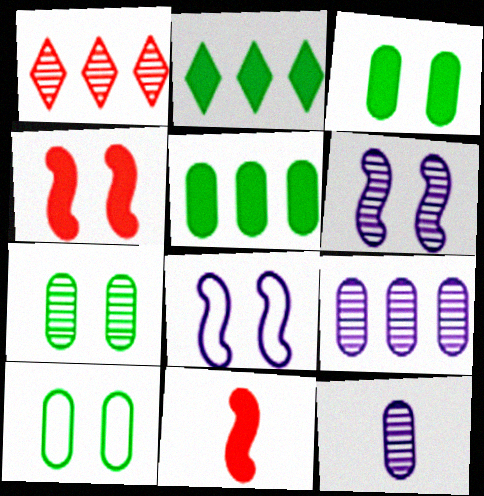[[3, 7, 10]]